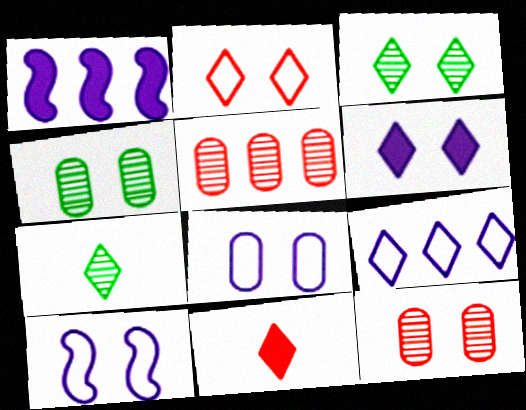[[2, 3, 6], 
[3, 9, 11]]